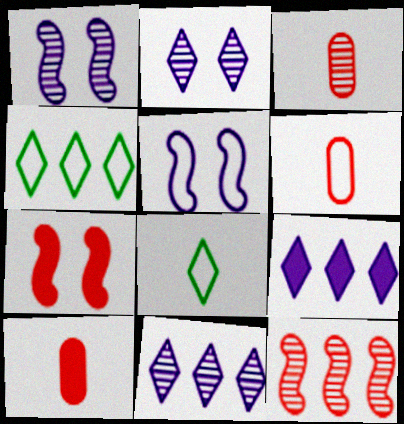[[1, 4, 10], 
[3, 6, 10], 
[4, 5, 6]]